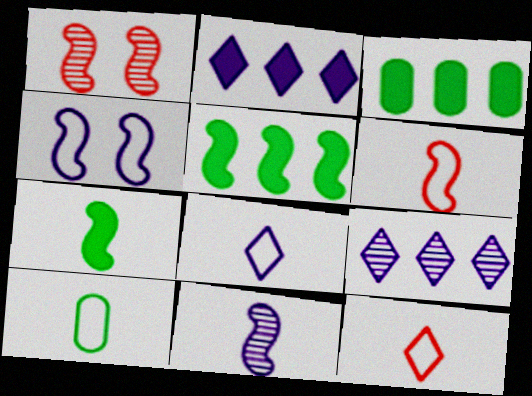[[1, 2, 10], 
[1, 3, 8], 
[6, 7, 11], 
[6, 8, 10]]